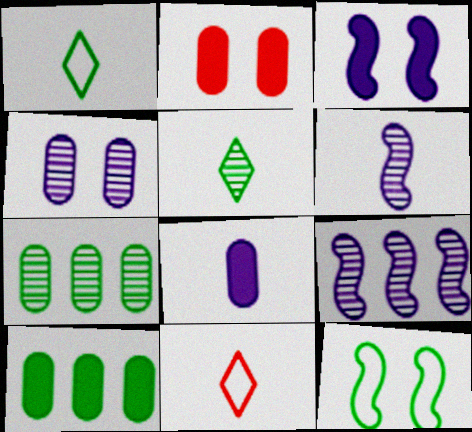[[1, 2, 9], 
[2, 8, 10], 
[3, 7, 11], 
[5, 10, 12]]